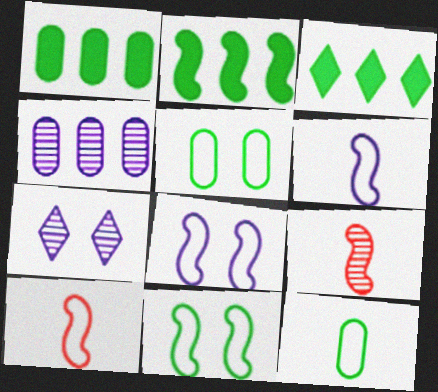[[1, 2, 3], 
[1, 7, 10], 
[2, 8, 9]]